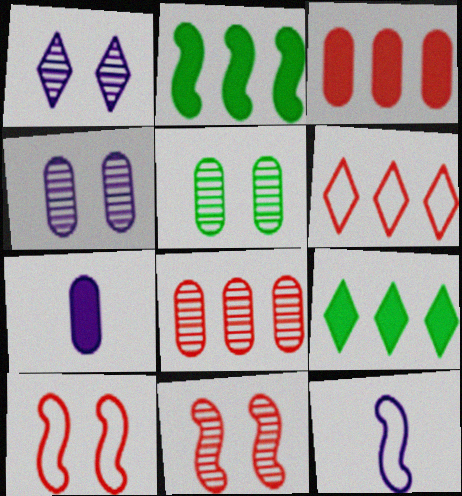[[1, 5, 11], 
[2, 11, 12]]